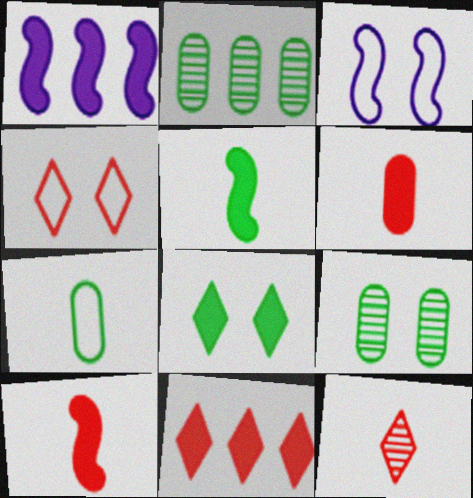[[1, 6, 8], 
[4, 11, 12]]